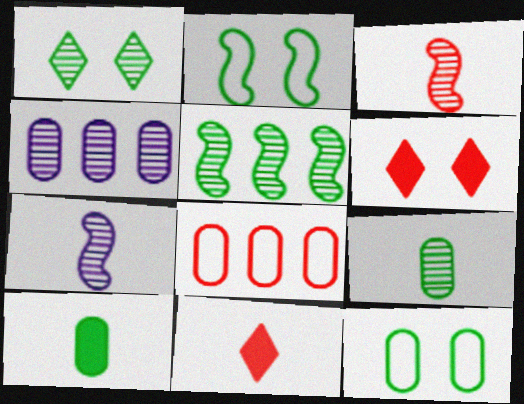[[1, 3, 4], 
[1, 5, 9], 
[2, 4, 11], 
[3, 6, 8]]